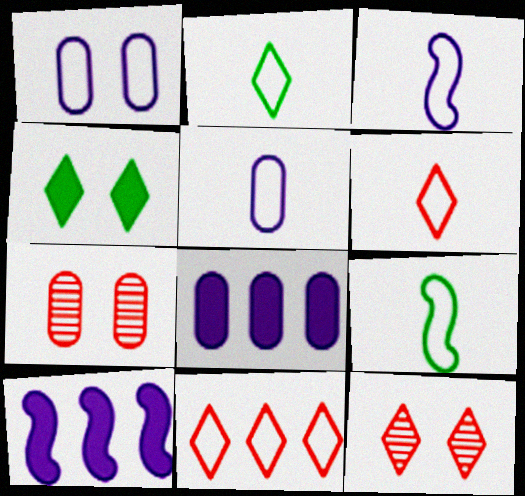[[1, 9, 11], 
[2, 7, 10], 
[5, 6, 9], 
[8, 9, 12]]